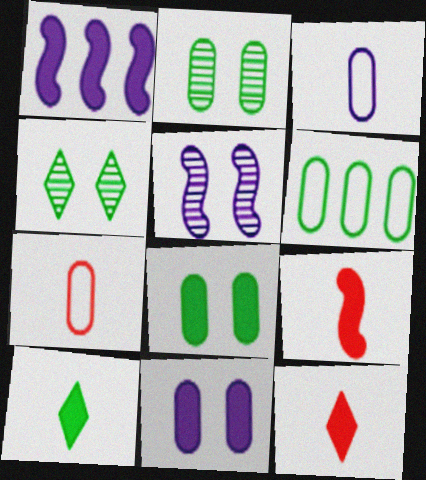[[1, 4, 7], 
[1, 8, 12], 
[5, 6, 12]]